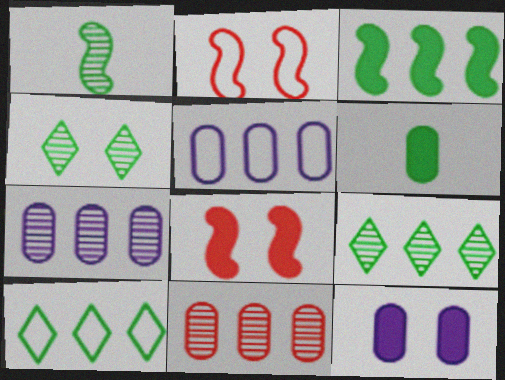[[2, 4, 12]]